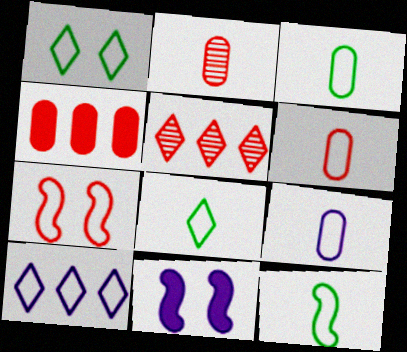[[3, 5, 11], 
[3, 6, 9], 
[3, 7, 10], 
[3, 8, 12]]